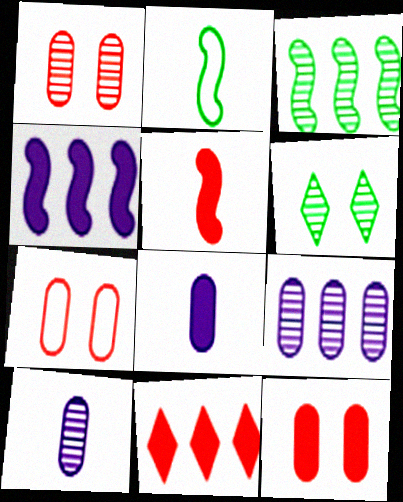[[1, 7, 12], 
[5, 11, 12]]